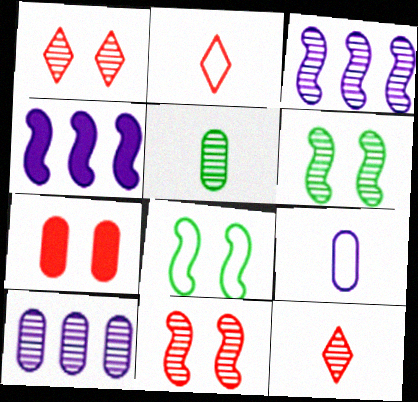[[1, 3, 5], 
[6, 10, 12]]